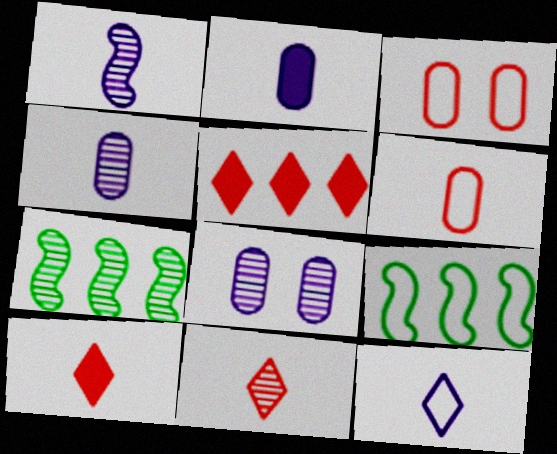[[1, 2, 12], 
[3, 9, 12], 
[7, 8, 11], 
[8, 9, 10]]